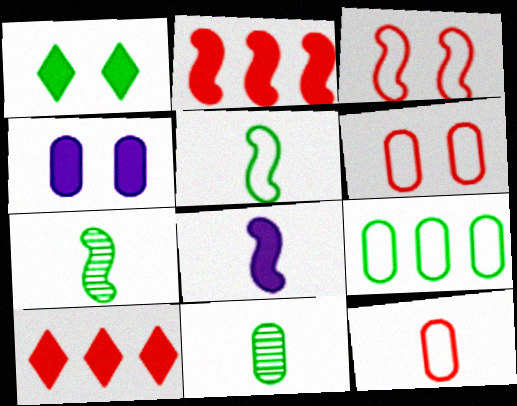[[1, 7, 9]]